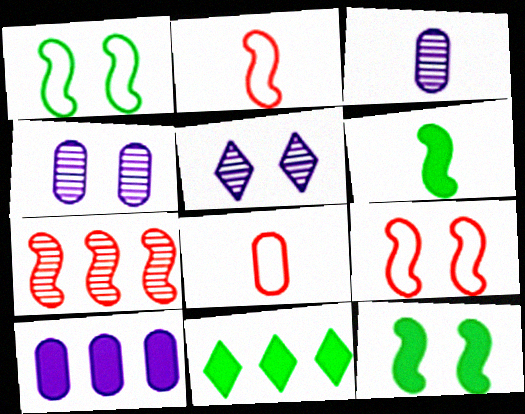[[2, 4, 11], 
[3, 9, 11]]